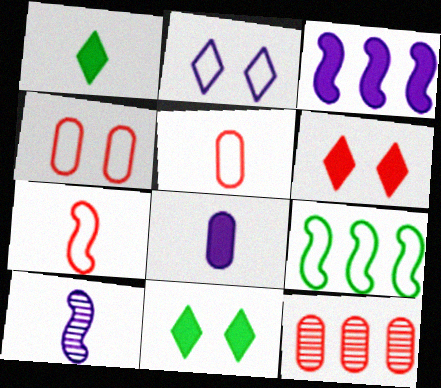[[1, 5, 10], 
[2, 5, 9], 
[6, 7, 12]]